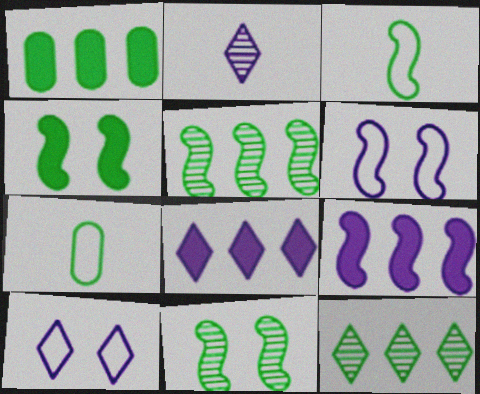[[2, 8, 10], 
[3, 4, 5], 
[4, 7, 12]]